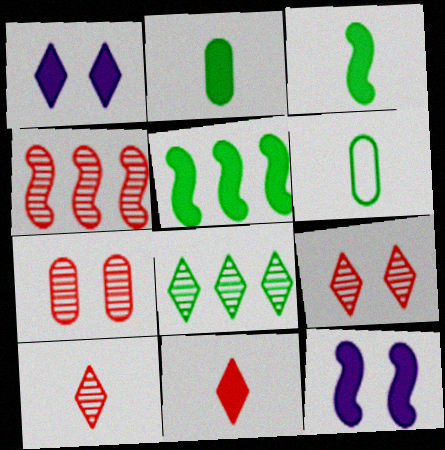[[1, 4, 6], 
[4, 7, 10]]